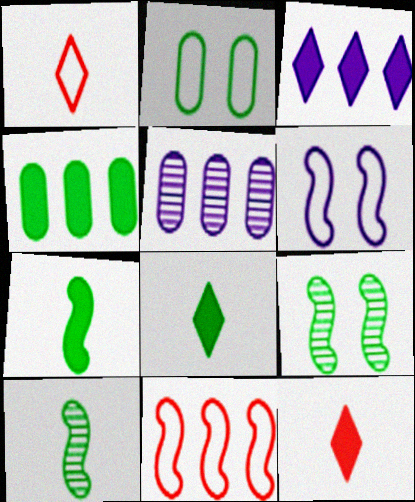[]